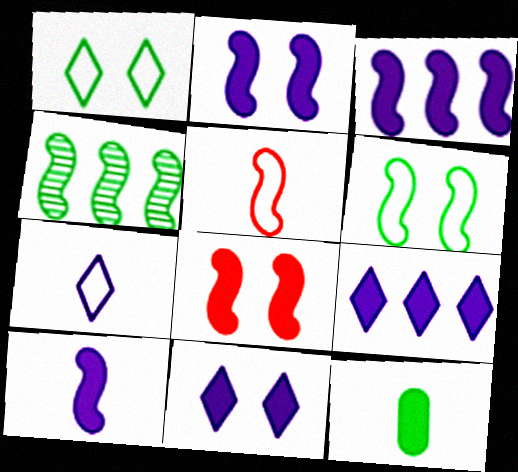[[1, 4, 12], 
[2, 3, 10], 
[2, 4, 5], 
[8, 9, 12]]